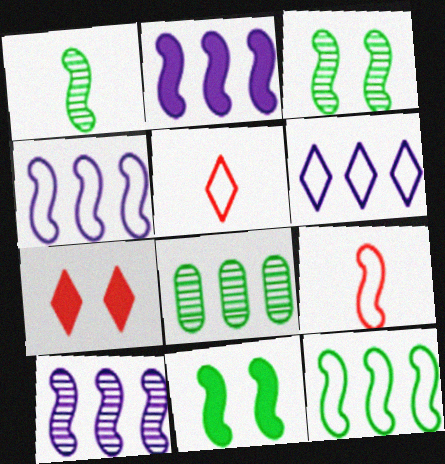[[1, 11, 12], 
[2, 3, 9], 
[2, 4, 10], 
[9, 10, 11]]